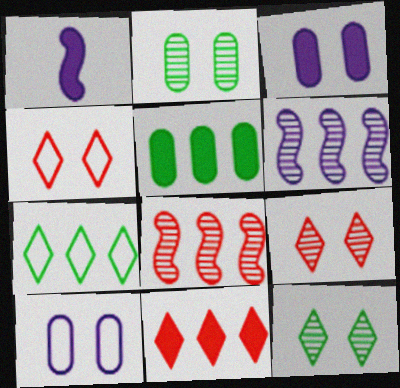[]